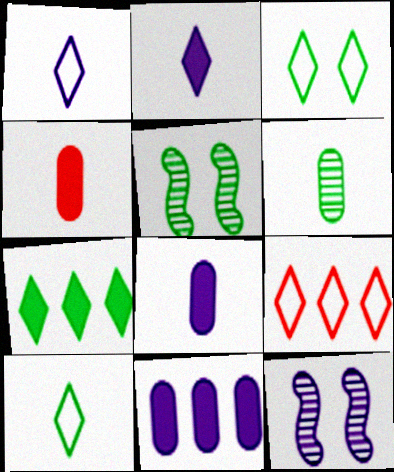[[1, 3, 9], 
[1, 11, 12], 
[5, 8, 9]]